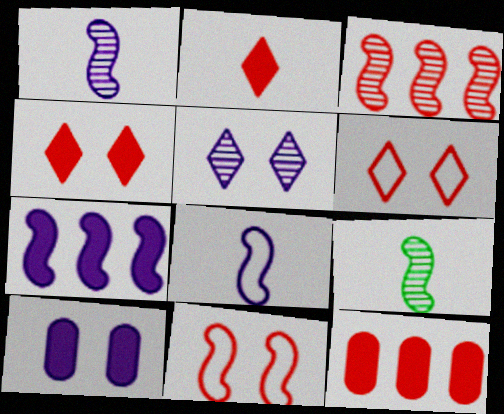[[7, 9, 11]]